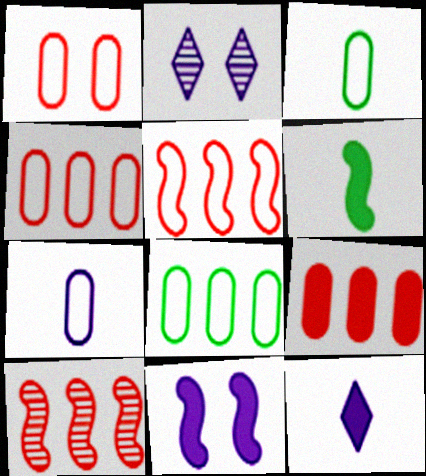[[1, 7, 8], 
[2, 4, 6]]